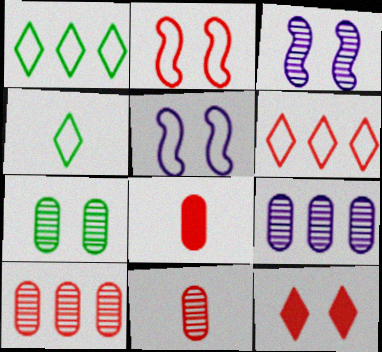[[1, 3, 8], 
[5, 7, 12], 
[7, 9, 11]]